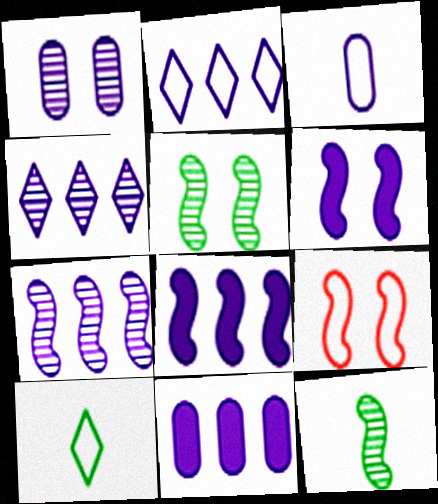[[1, 3, 11], 
[2, 7, 11], 
[3, 4, 6], 
[5, 6, 9], 
[8, 9, 12]]